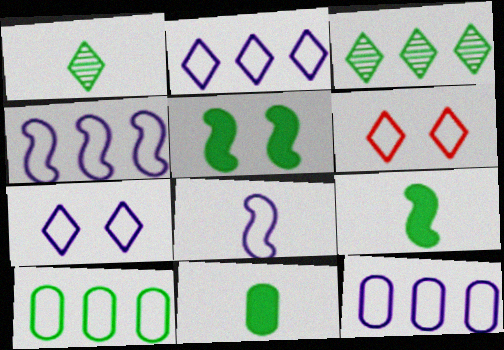[[1, 5, 10], 
[2, 4, 12], 
[6, 8, 10], 
[7, 8, 12]]